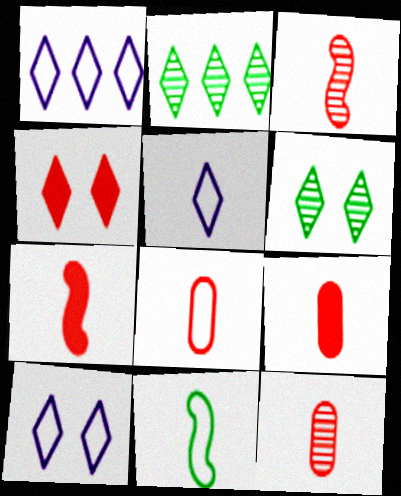[[1, 5, 10], 
[2, 4, 5], 
[4, 6, 10], 
[5, 8, 11], 
[8, 9, 12]]